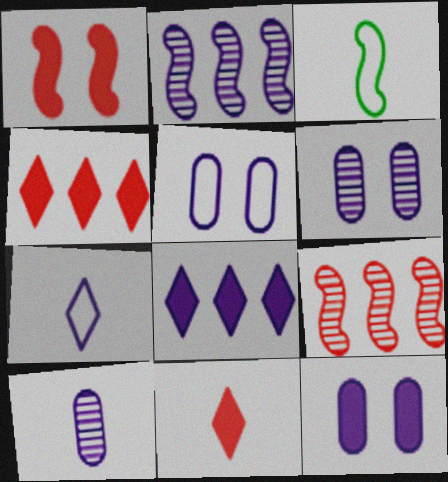[[1, 2, 3], 
[2, 7, 12], 
[3, 4, 6], 
[3, 10, 11], 
[5, 6, 12]]